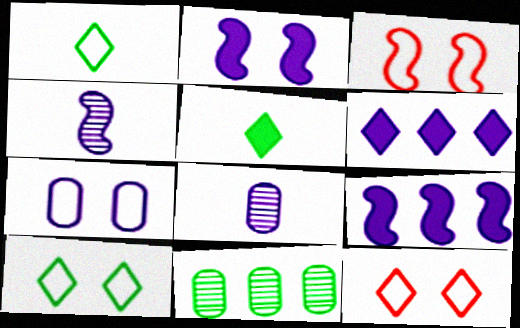[[3, 7, 10], 
[4, 6, 7]]